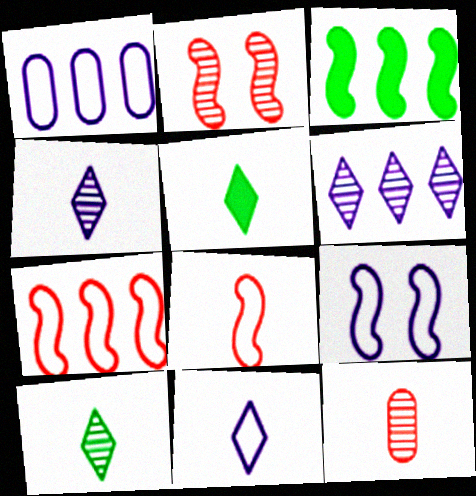[[1, 2, 5], 
[1, 9, 11]]